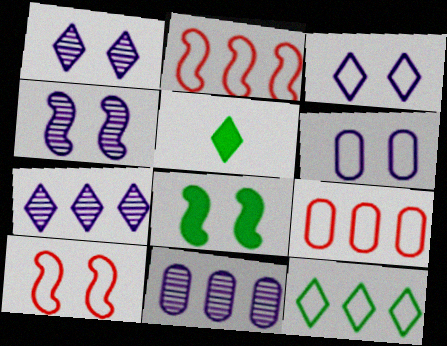[[4, 5, 9], 
[4, 8, 10], 
[5, 10, 11]]